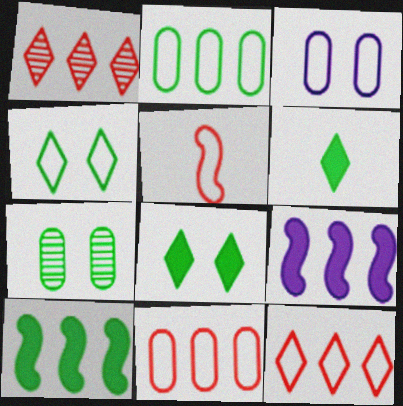[[1, 2, 9]]